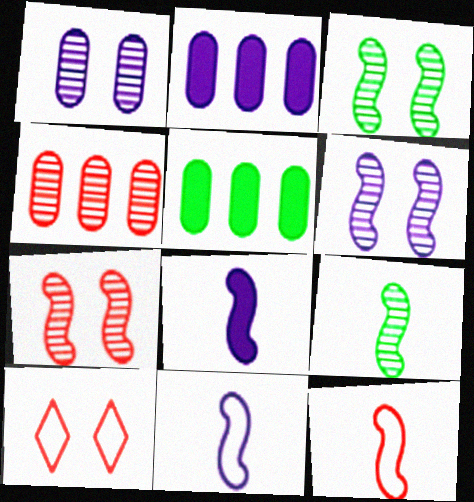[[2, 9, 10], 
[3, 6, 7], 
[8, 9, 12]]